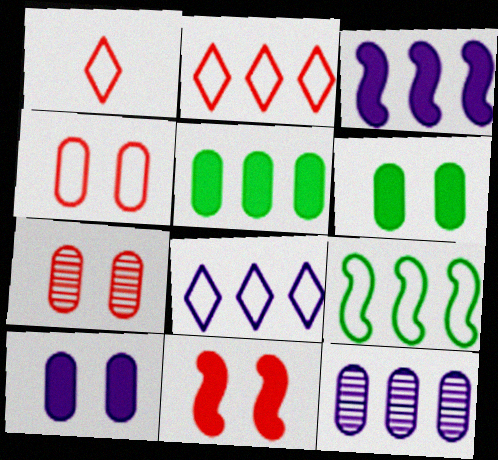[[3, 8, 12]]